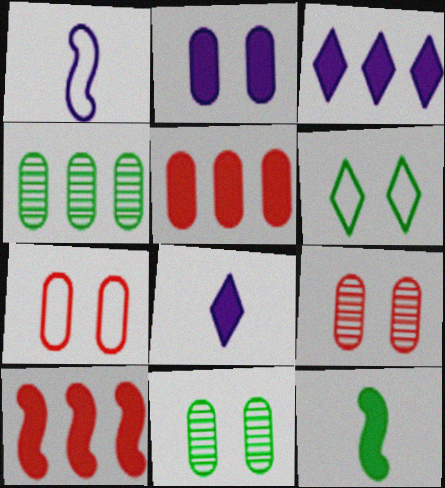[[2, 7, 11], 
[4, 6, 12]]